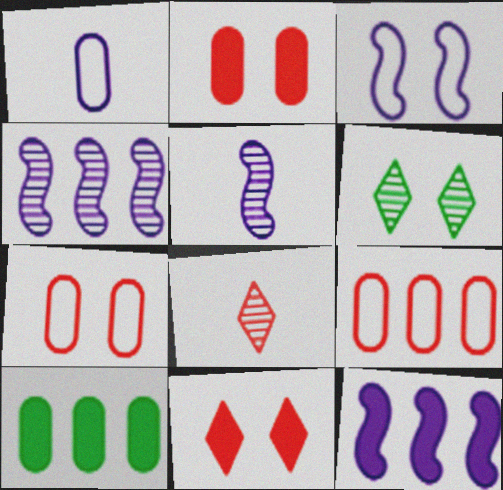[[2, 3, 6], 
[3, 5, 12], 
[3, 8, 10]]